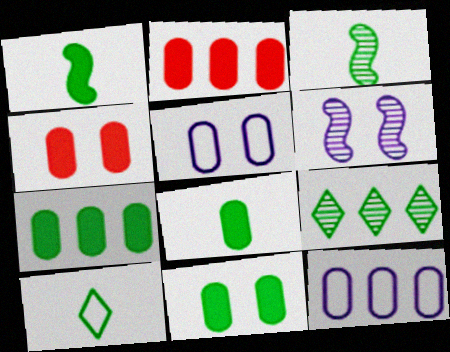[[2, 6, 10], 
[3, 8, 10], 
[7, 8, 11]]